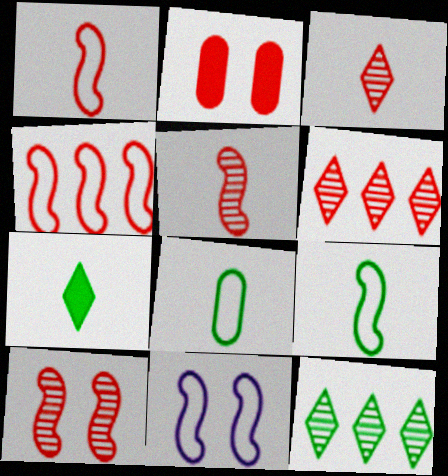[[1, 2, 6], 
[2, 3, 4], 
[4, 9, 11]]